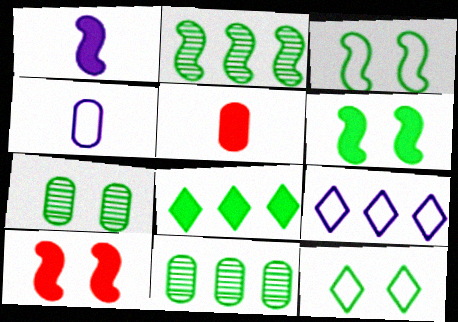[[6, 7, 12]]